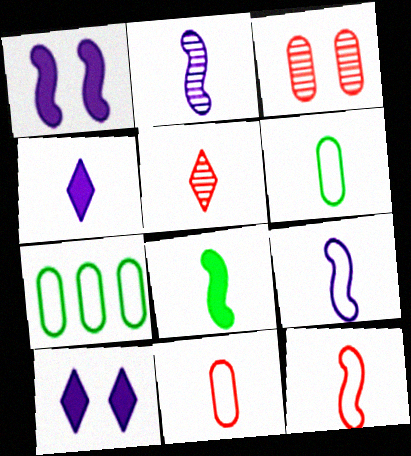[[1, 5, 7], 
[2, 8, 12]]